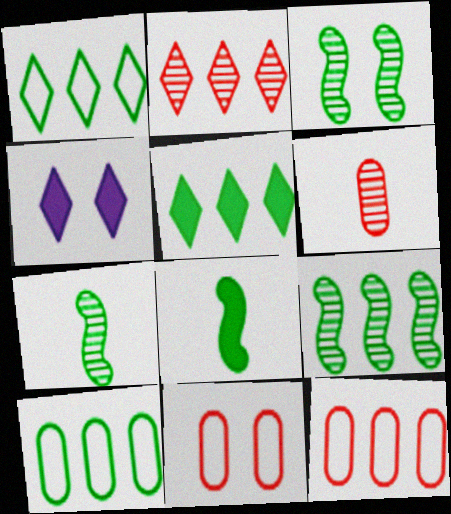[[3, 4, 11], 
[3, 7, 9], 
[4, 7, 12], 
[5, 9, 10]]